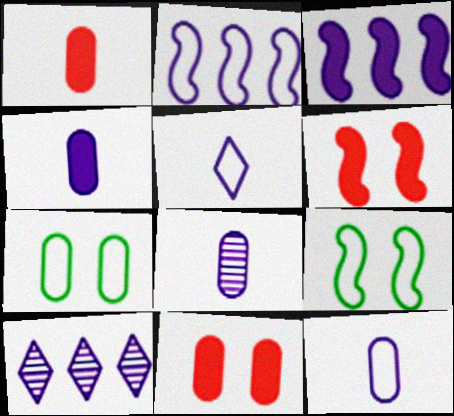[[1, 9, 10], 
[4, 8, 12]]